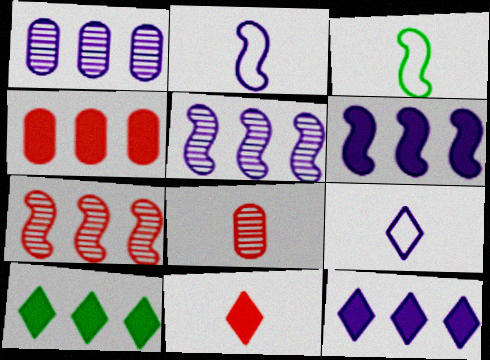[[4, 6, 10]]